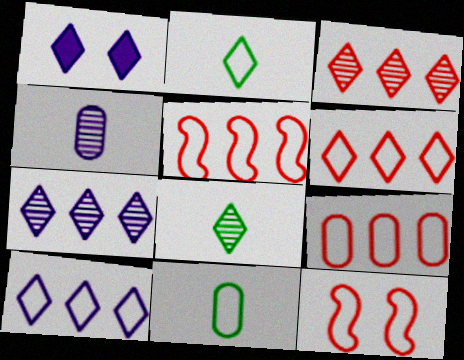[[1, 2, 3], 
[1, 6, 8], 
[5, 6, 9], 
[10, 11, 12]]